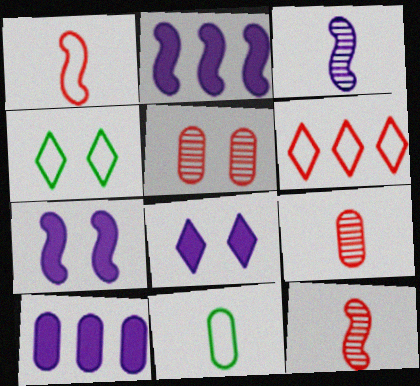[[2, 4, 9], 
[4, 5, 7], 
[4, 10, 12], 
[5, 10, 11]]